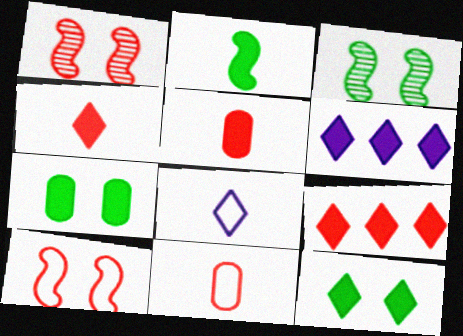[[1, 9, 11], 
[3, 6, 11], 
[4, 6, 12]]